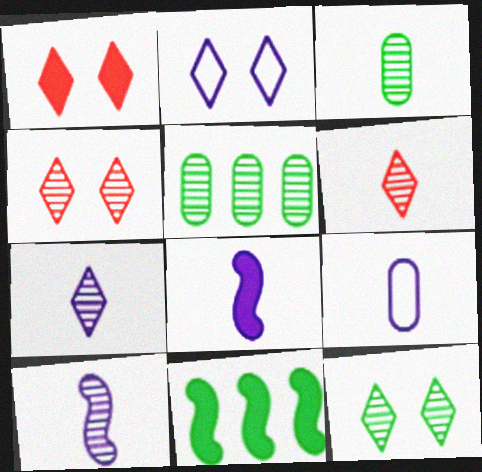[[1, 2, 12], 
[3, 6, 10], 
[4, 5, 10], 
[4, 9, 11], 
[7, 8, 9]]